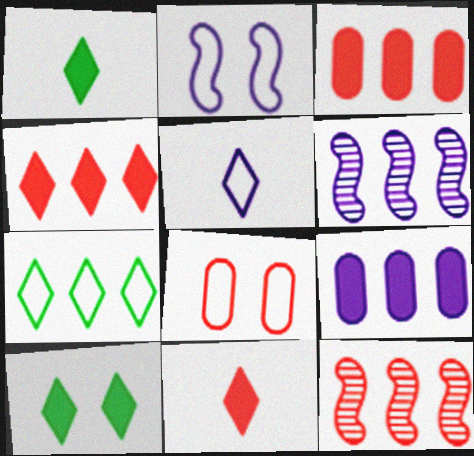[[1, 6, 8], 
[3, 6, 7], 
[7, 9, 12], 
[8, 11, 12]]